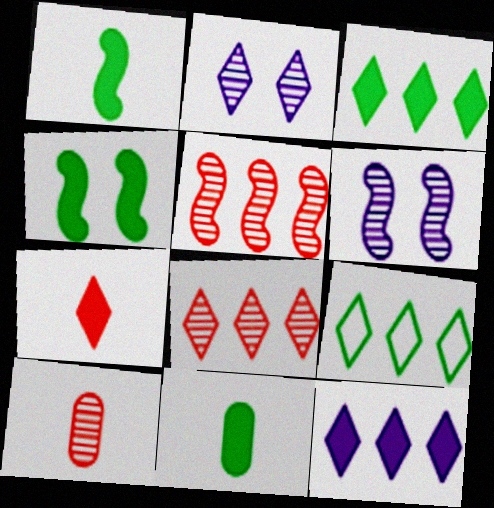[[2, 7, 9], 
[3, 4, 11], 
[8, 9, 12]]